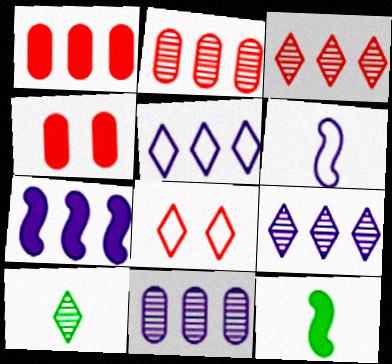[[5, 7, 11], 
[8, 11, 12]]